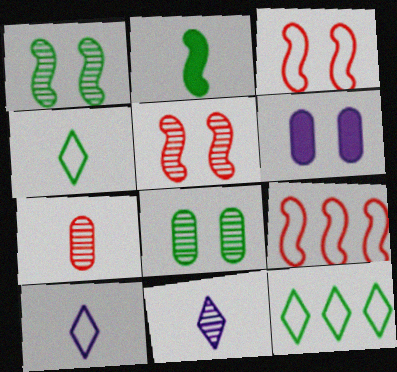[[2, 7, 10], 
[2, 8, 12]]